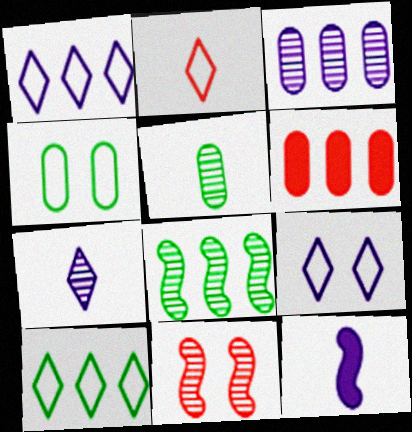[[1, 6, 8], 
[2, 5, 12], 
[2, 6, 11], 
[2, 9, 10], 
[3, 9, 12]]